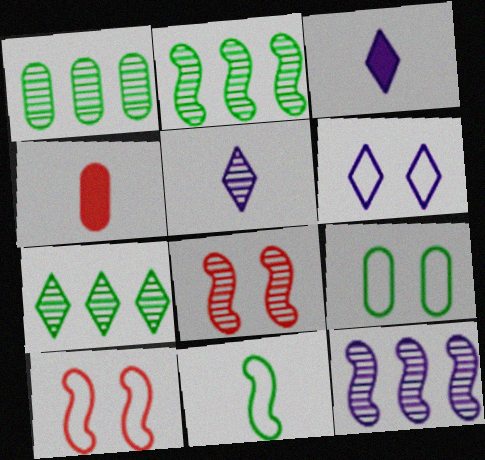[[1, 2, 7], 
[1, 3, 10], 
[1, 5, 8], 
[2, 4, 6], 
[4, 5, 11], 
[6, 9, 10]]